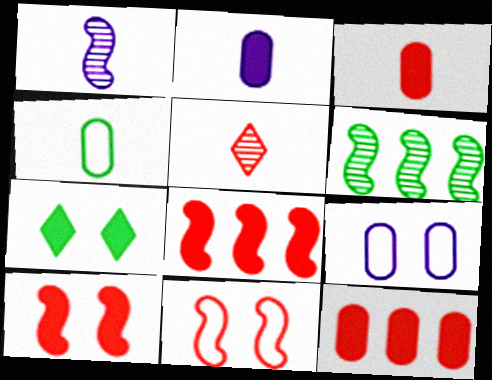[[2, 7, 8], 
[4, 6, 7], 
[5, 11, 12]]